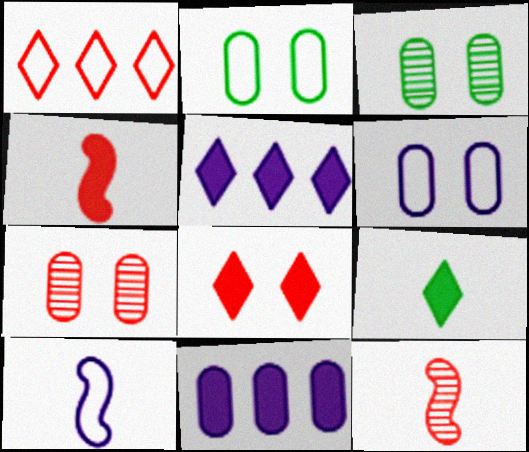[[1, 2, 10], 
[1, 4, 7], 
[2, 5, 12], 
[5, 8, 9]]